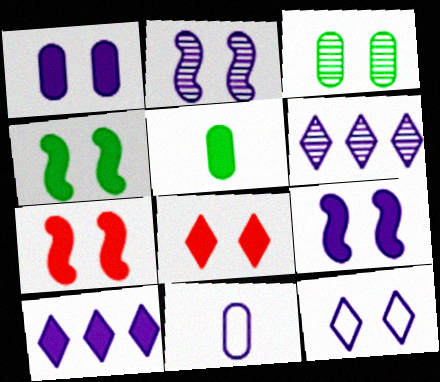[[1, 2, 12], 
[1, 4, 8], 
[2, 10, 11], 
[3, 7, 12], 
[4, 7, 9], 
[5, 7, 10], 
[6, 9, 11]]